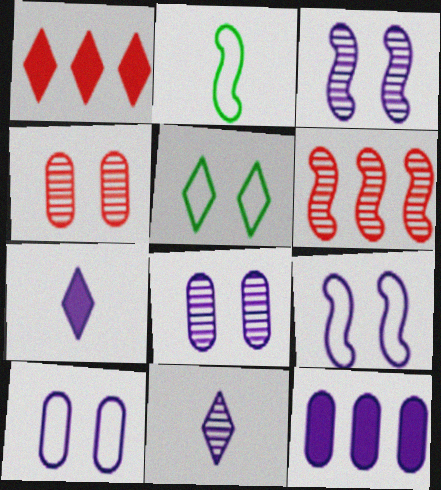[[1, 2, 8], 
[1, 5, 11], 
[9, 11, 12]]